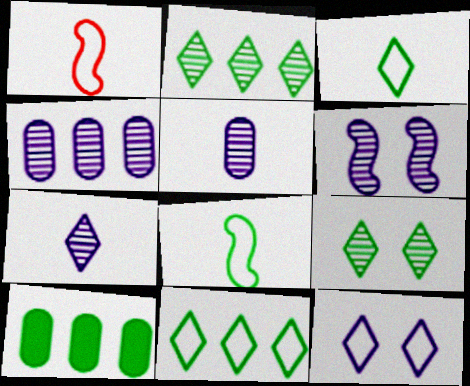[[4, 6, 7], 
[8, 9, 10]]